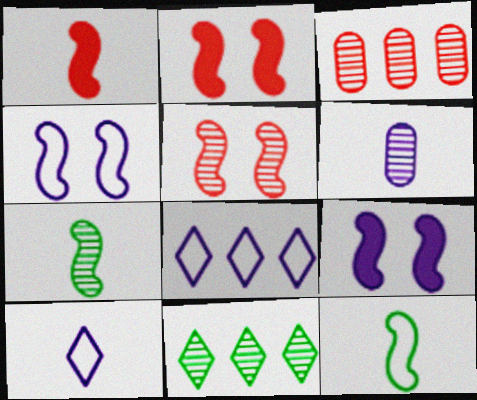[[5, 6, 11], 
[6, 8, 9]]